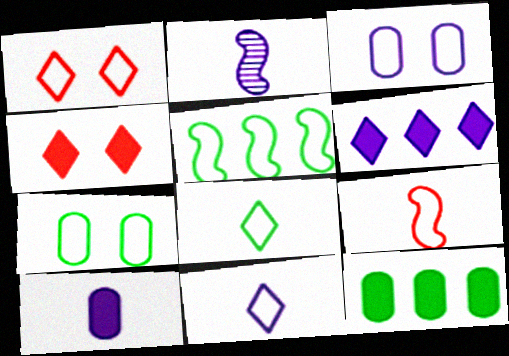[[1, 2, 12], 
[2, 3, 6], 
[2, 10, 11], 
[5, 7, 8]]